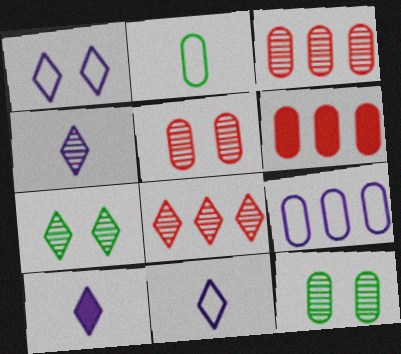[[4, 7, 8], 
[4, 10, 11]]